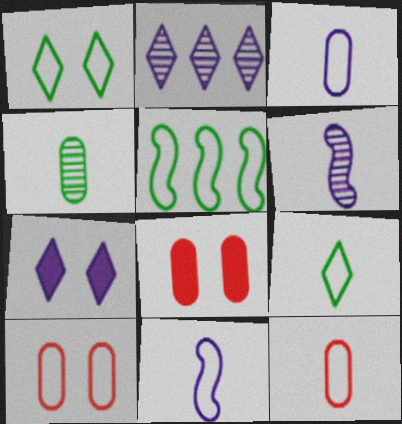[[9, 11, 12]]